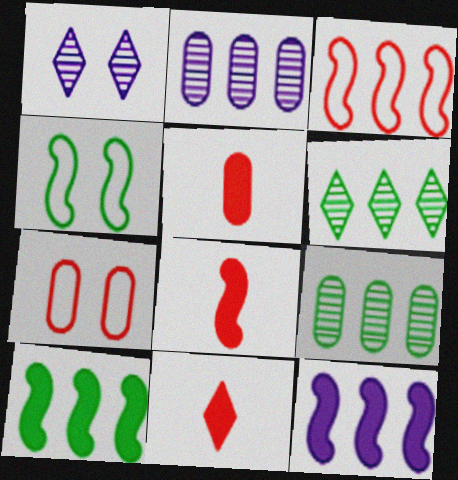[[2, 4, 11], 
[5, 8, 11]]